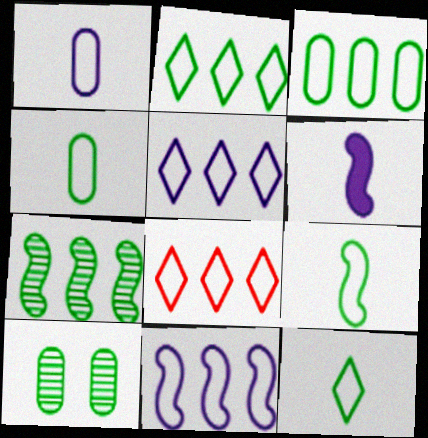[[2, 5, 8], 
[3, 8, 11], 
[4, 9, 12], 
[6, 8, 10]]